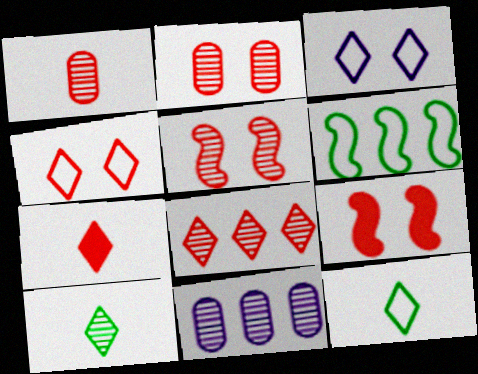[[1, 5, 8], 
[2, 4, 9], 
[4, 7, 8], 
[5, 10, 11], 
[9, 11, 12]]